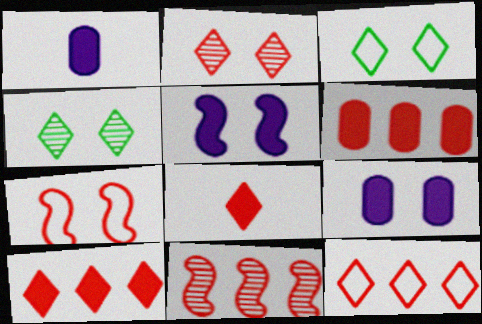[[1, 3, 11], 
[2, 8, 12], 
[4, 7, 9], 
[6, 11, 12]]